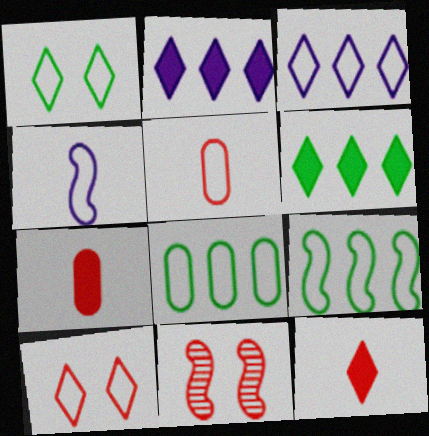[[4, 8, 10]]